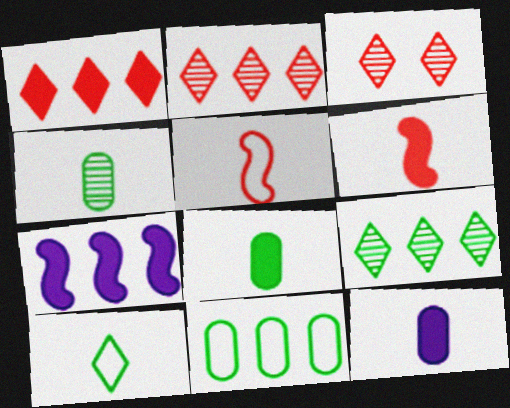[[2, 7, 11]]